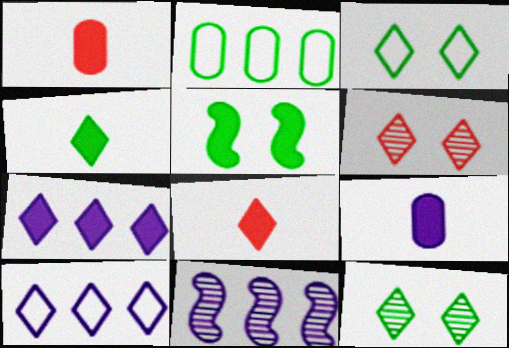[[1, 3, 11], 
[1, 5, 7], 
[4, 6, 10], 
[8, 10, 12]]